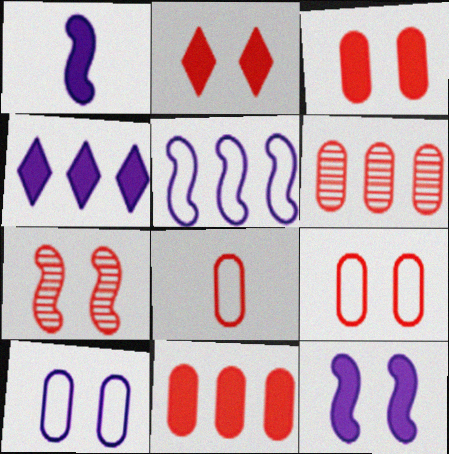[[2, 7, 9], 
[3, 6, 8]]